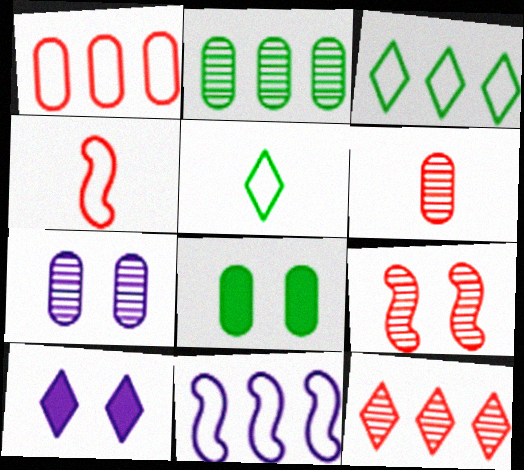[[1, 3, 11], 
[2, 4, 10], 
[2, 6, 7], 
[5, 10, 12], 
[6, 9, 12]]